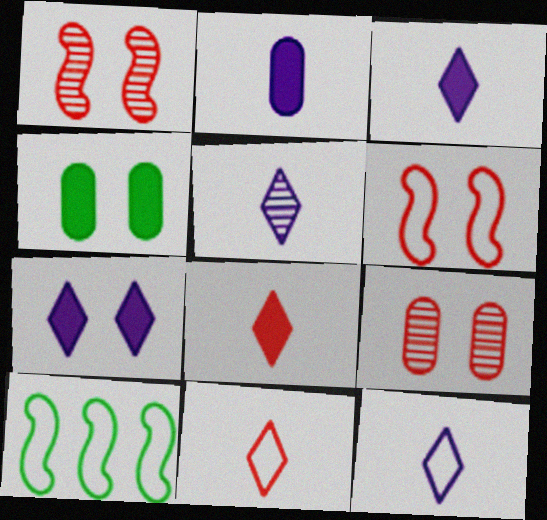[[3, 5, 12], 
[3, 9, 10]]